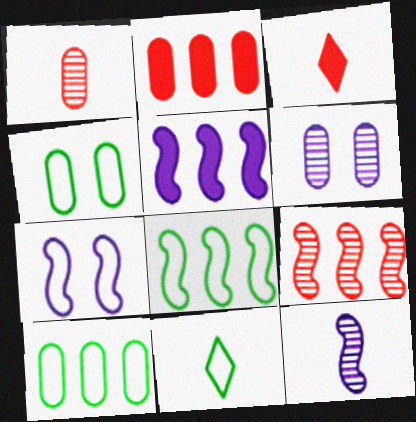[[3, 6, 8], 
[4, 8, 11], 
[5, 7, 12], 
[5, 8, 9]]